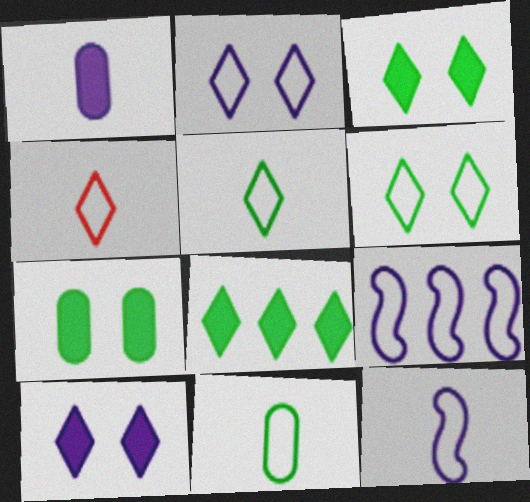[[4, 11, 12]]